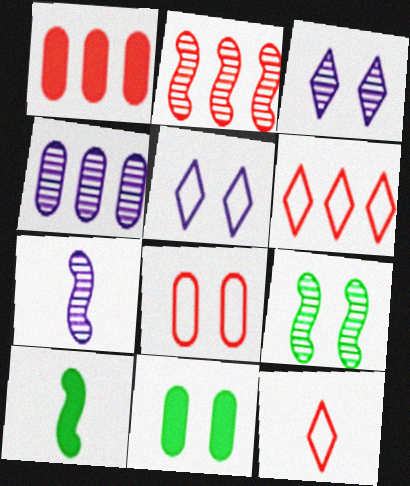[[1, 2, 6], 
[2, 7, 9], 
[3, 4, 7], 
[6, 7, 11]]